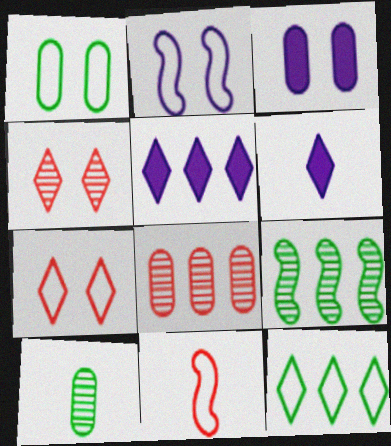[[1, 2, 7], 
[4, 6, 12], 
[6, 10, 11]]